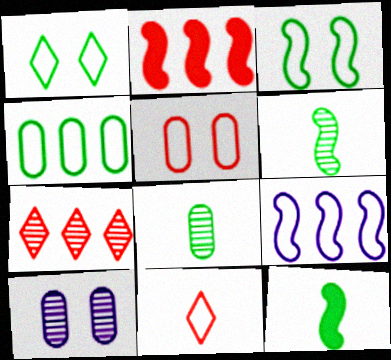[[6, 7, 10]]